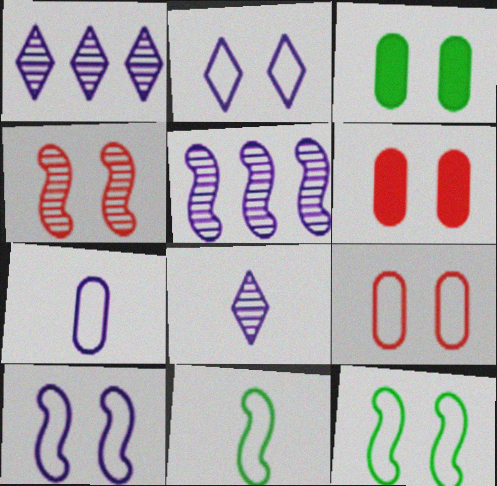[[1, 6, 11], 
[2, 3, 4], 
[2, 9, 12]]